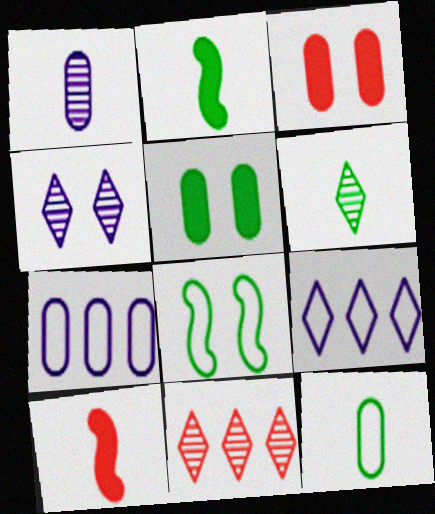[[2, 6, 12], 
[3, 4, 8], 
[4, 6, 11]]